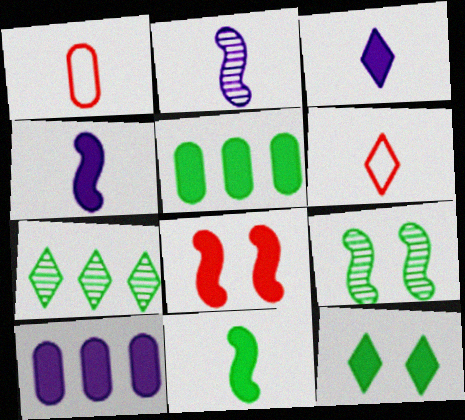[[3, 5, 8], 
[5, 11, 12], 
[6, 9, 10]]